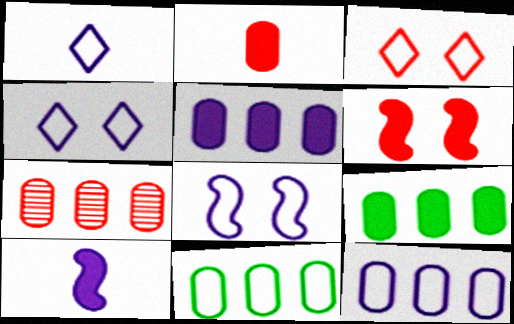[[1, 8, 12], 
[5, 7, 11], 
[7, 9, 12]]